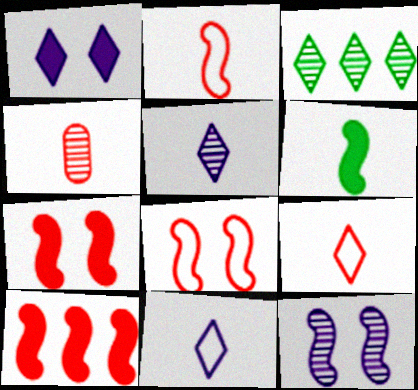[[1, 3, 9], 
[3, 4, 12], 
[4, 6, 11]]